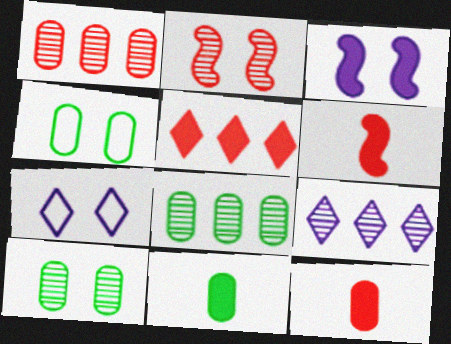[[3, 5, 11], 
[4, 6, 9], 
[4, 8, 11], 
[6, 7, 8]]